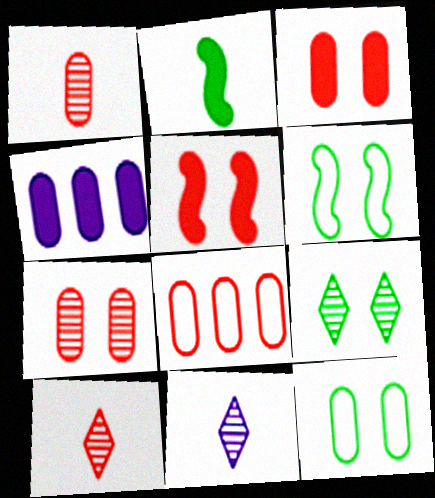[[1, 3, 8], 
[1, 4, 12], 
[4, 6, 10], 
[5, 8, 10]]